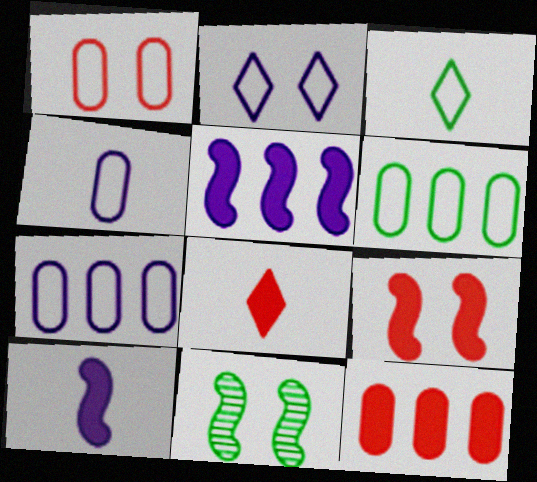[[1, 4, 6], 
[7, 8, 11], 
[8, 9, 12]]